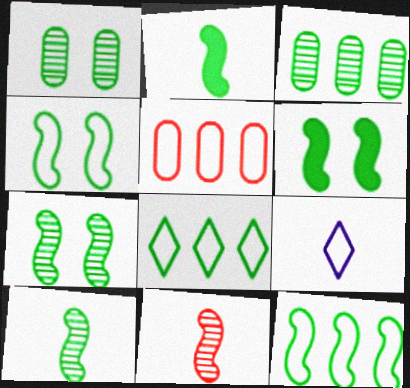[[1, 2, 8], 
[2, 7, 12], 
[4, 5, 9], 
[4, 6, 7], 
[6, 10, 12]]